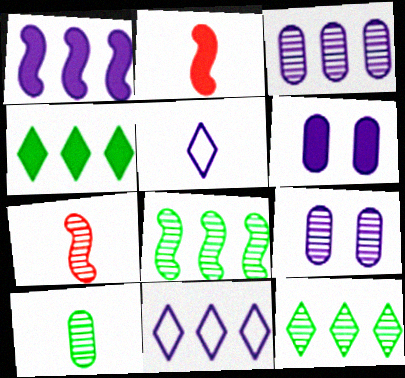[[1, 3, 11], 
[1, 5, 9], 
[2, 4, 6], 
[2, 5, 10], 
[7, 9, 12]]